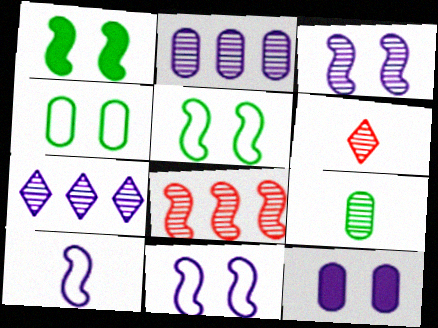[[1, 8, 10], 
[7, 10, 12]]